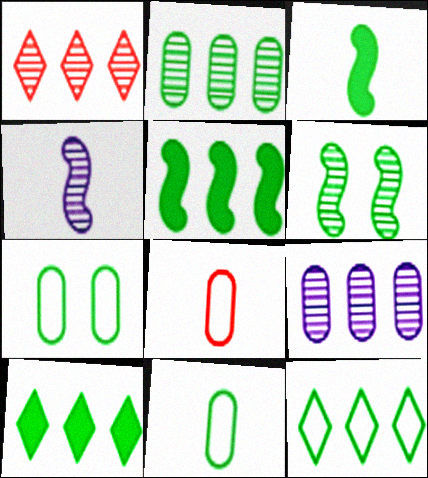[[2, 5, 12], 
[6, 10, 11]]